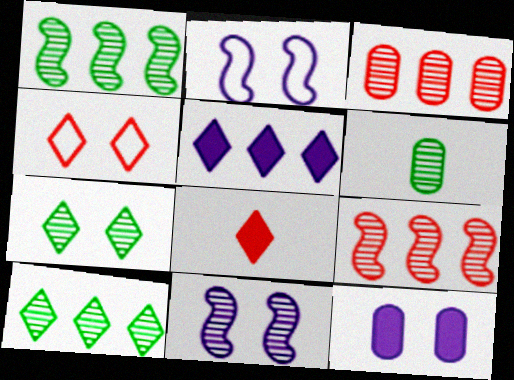[[1, 6, 7]]